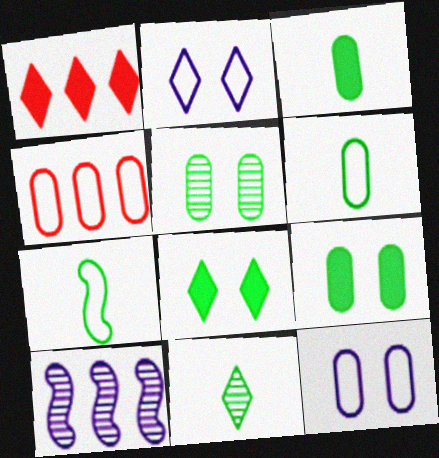[[1, 2, 11], 
[2, 4, 7], 
[3, 7, 11], 
[4, 6, 12]]